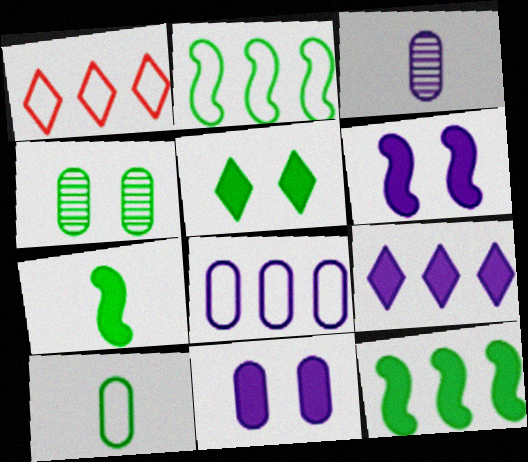[[1, 2, 8], 
[3, 8, 11]]